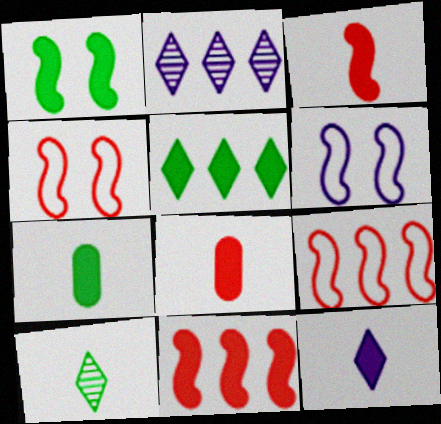[[1, 5, 7], 
[2, 4, 7], 
[3, 7, 12]]